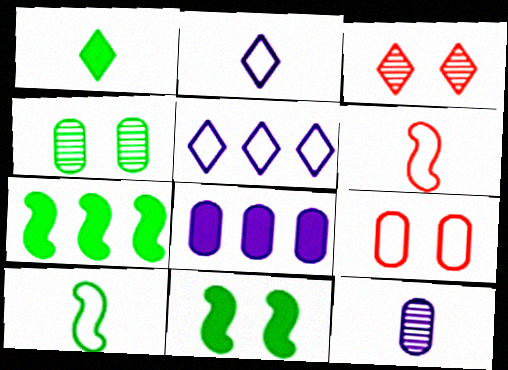[[1, 3, 5], 
[1, 6, 12], 
[3, 8, 10], 
[5, 9, 10]]